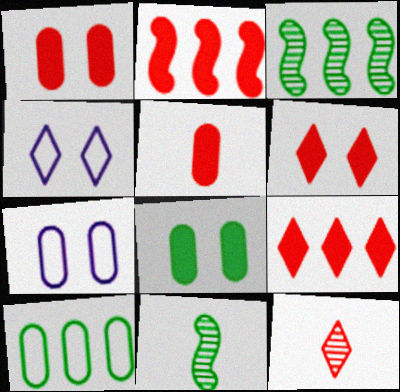[[2, 5, 6], 
[3, 4, 5], 
[7, 9, 11]]